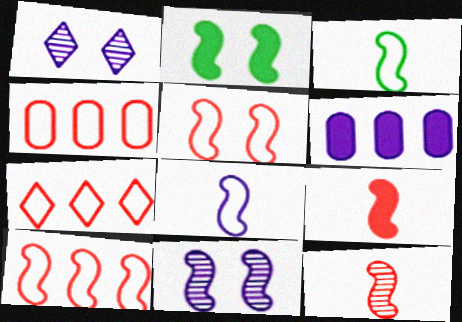[[1, 6, 8], 
[2, 5, 11], 
[4, 7, 10]]